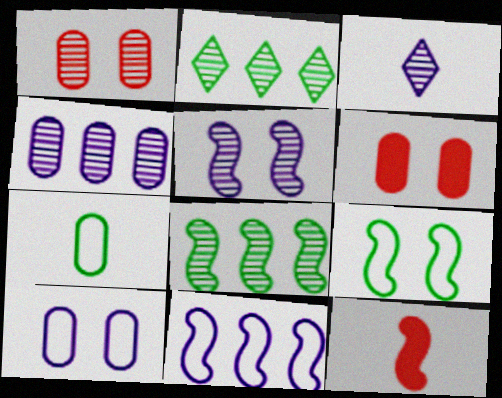[[1, 3, 8], 
[2, 10, 12], 
[3, 4, 5], 
[3, 7, 12], 
[4, 6, 7]]